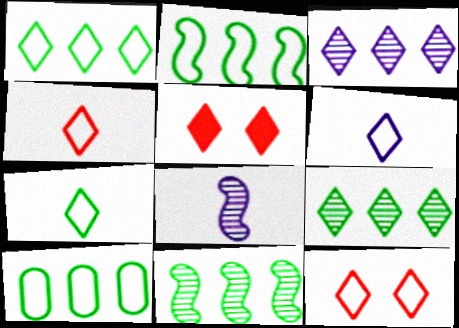[[1, 2, 10], 
[1, 6, 12], 
[3, 5, 7], 
[4, 6, 7], 
[5, 6, 9], 
[5, 8, 10]]